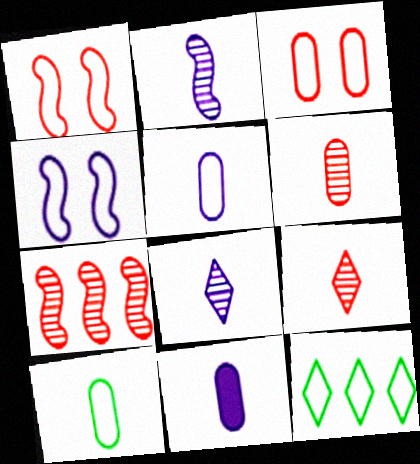[[1, 5, 12], 
[6, 10, 11]]